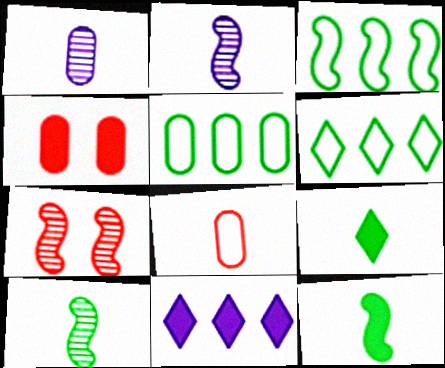[[1, 4, 5], 
[2, 4, 6], 
[2, 8, 9], 
[3, 5, 6], 
[4, 11, 12]]